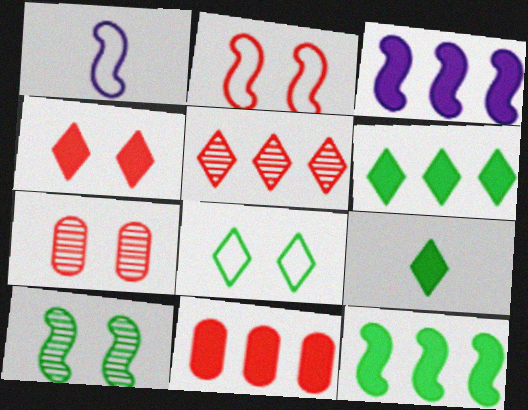[[1, 6, 7], 
[2, 4, 7], 
[3, 6, 11]]